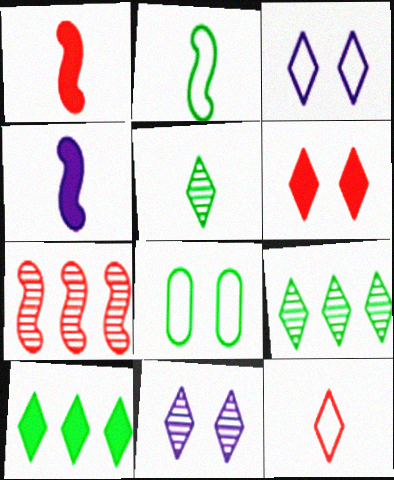[[10, 11, 12]]